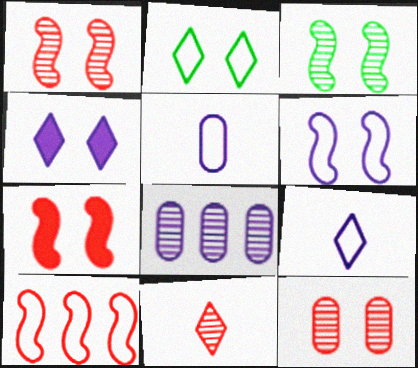[[2, 5, 10], 
[3, 6, 7], 
[3, 8, 11]]